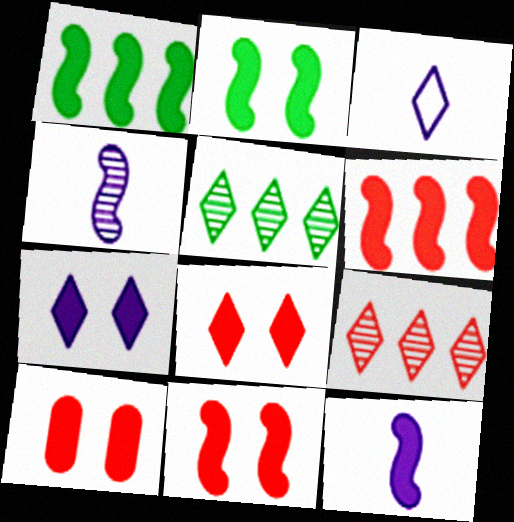[[1, 11, 12], 
[2, 6, 12], 
[2, 7, 10], 
[3, 5, 8], 
[8, 10, 11]]